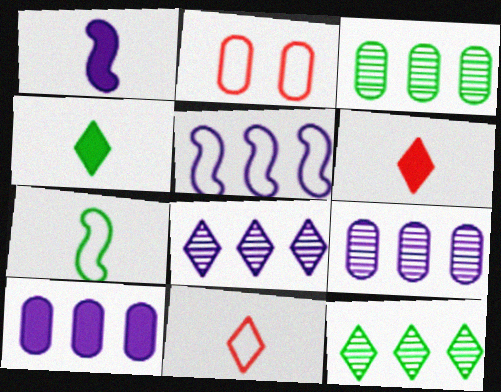[[1, 2, 12], 
[5, 8, 10]]